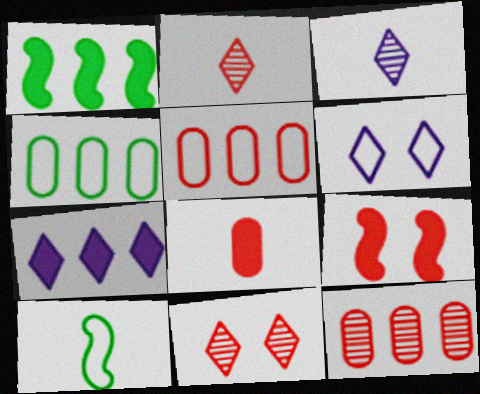[[2, 5, 9], 
[3, 4, 9], 
[3, 6, 7], 
[3, 8, 10], 
[5, 6, 10]]